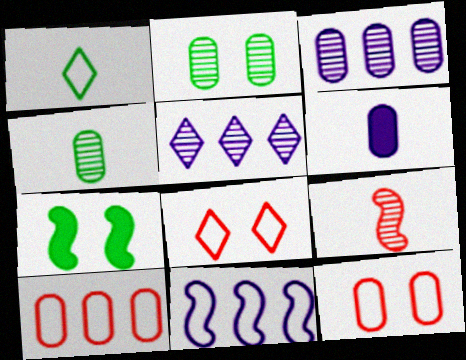[[1, 6, 9], 
[1, 11, 12], 
[2, 5, 9], 
[2, 6, 10], 
[7, 9, 11]]